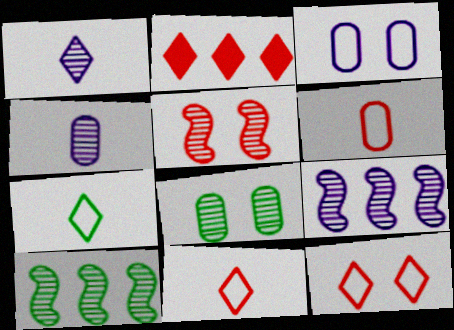[[2, 5, 6]]